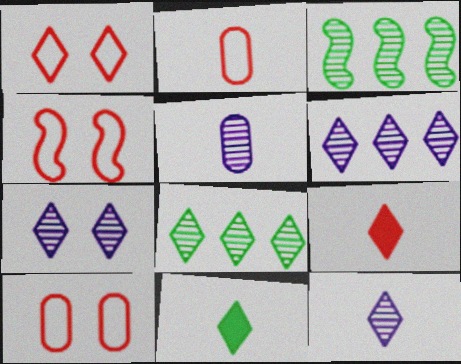[[1, 4, 10], 
[1, 6, 11], 
[6, 7, 12]]